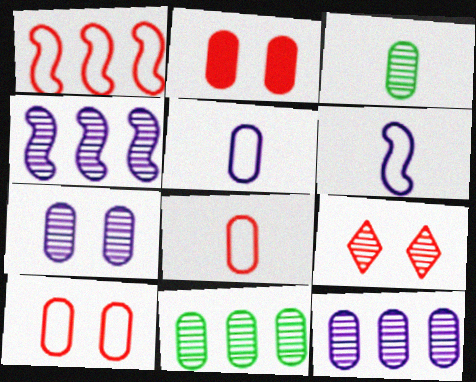[[2, 5, 11], 
[3, 4, 9]]